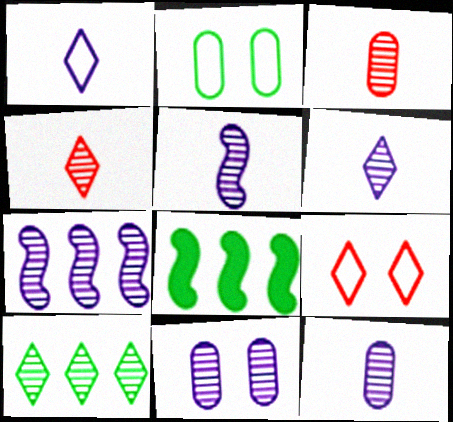[[5, 6, 12], 
[6, 7, 11], 
[8, 9, 12]]